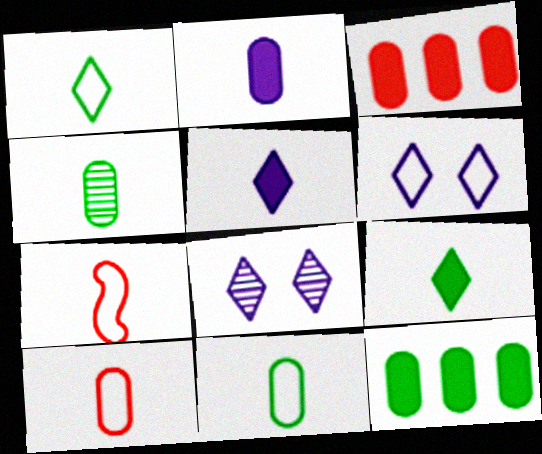[[2, 4, 10], 
[4, 5, 7], 
[7, 8, 12]]